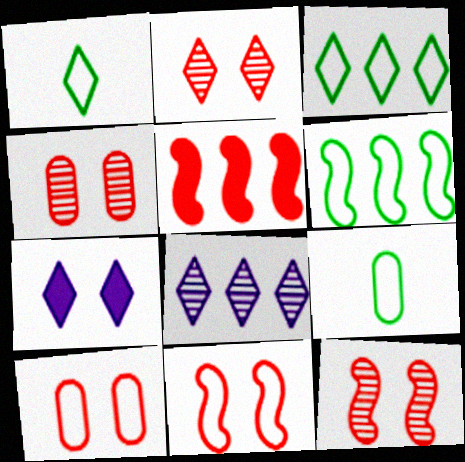[[2, 4, 12]]